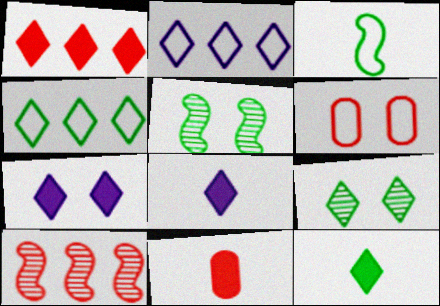[[1, 7, 12], 
[2, 3, 6], 
[2, 5, 11], 
[4, 9, 12], 
[5, 6, 7]]